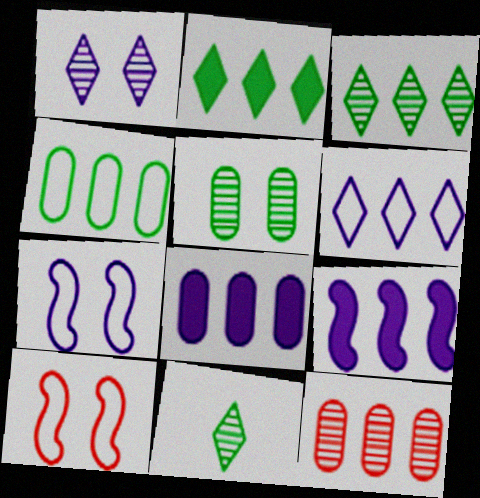[[4, 8, 12], 
[8, 10, 11]]